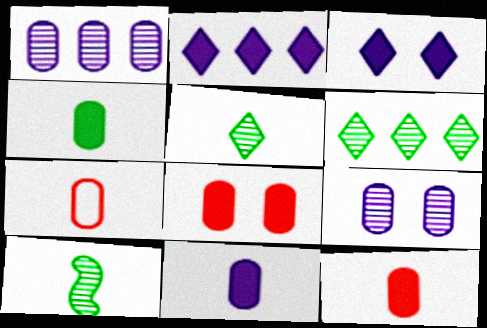[[4, 11, 12]]